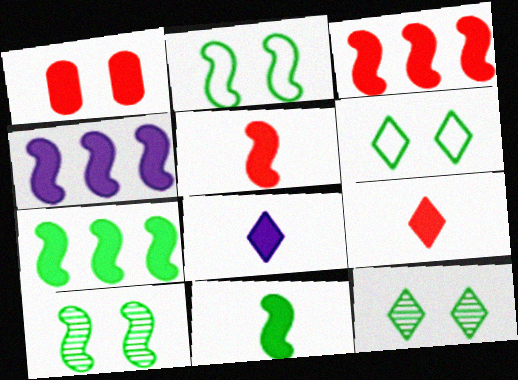[[1, 3, 9], 
[1, 7, 8], 
[3, 4, 7]]